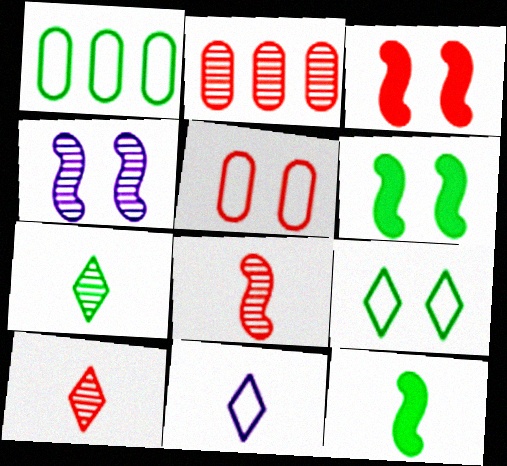[[1, 6, 7], 
[2, 4, 7], 
[2, 6, 11]]